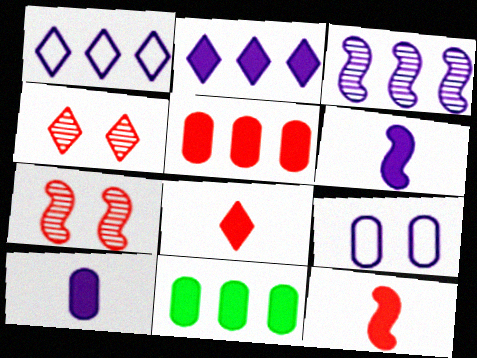[]